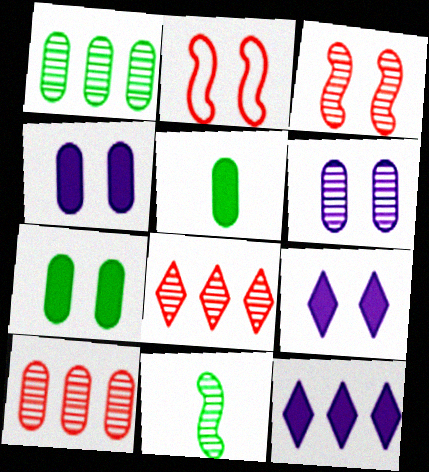[[6, 8, 11]]